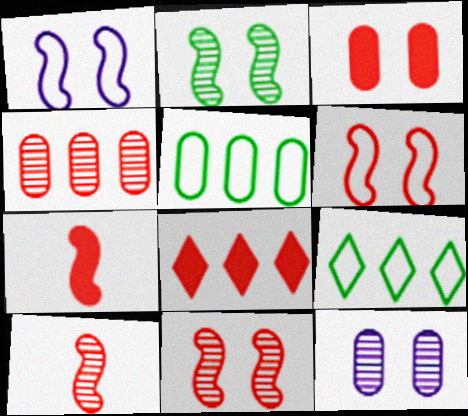[[3, 7, 8], 
[7, 9, 12]]